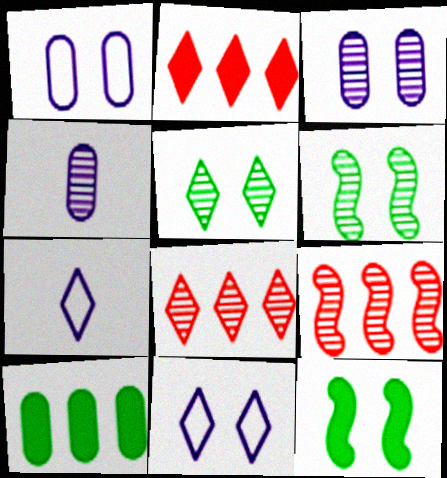[[2, 5, 7], 
[4, 5, 9], 
[4, 6, 8]]